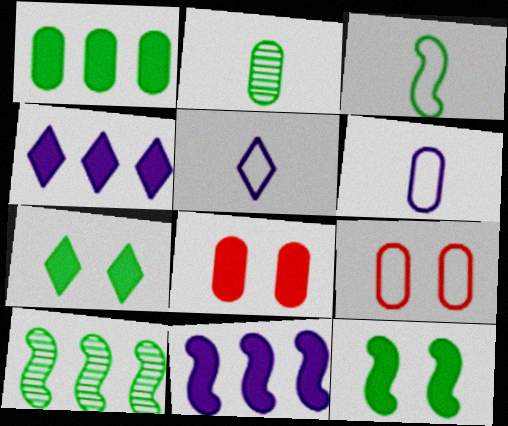[[3, 10, 12], 
[5, 8, 10]]